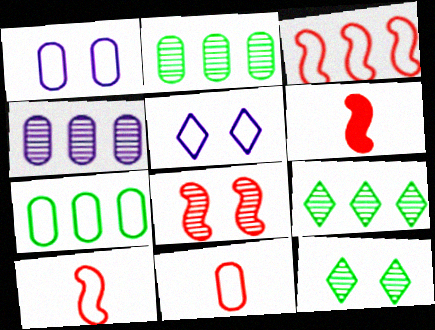[[1, 6, 9], 
[1, 7, 11], 
[2, 5, 6], 
[3, 6, 8], 
[5, 7, 10]]